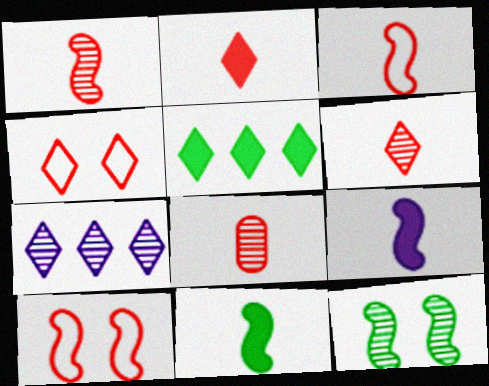[[1, 6, 8], 
[2, 3, 8], 
[7, 8, 12]]